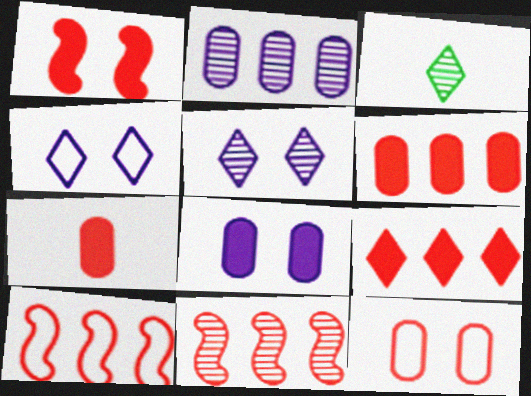[[1, 7, 9], 
[3, 4, 9], 
[3, 8, 10]]